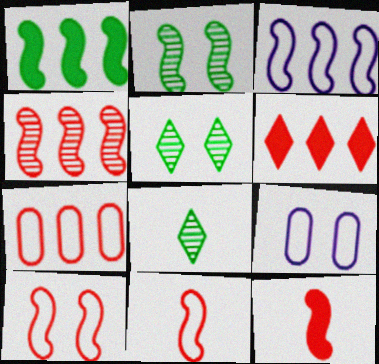[[1, 3, 4], 
[2, 3, 12], 
[4, 6, 7], 
[4, 10, 12]]